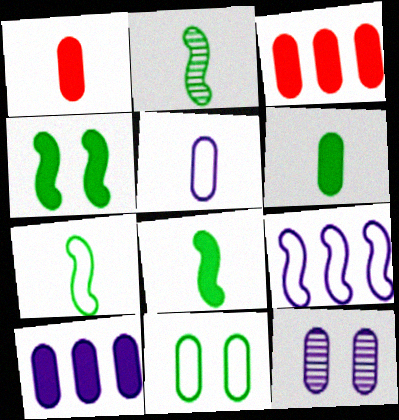[[2, 7, 8], 
[5, 10, 12]]